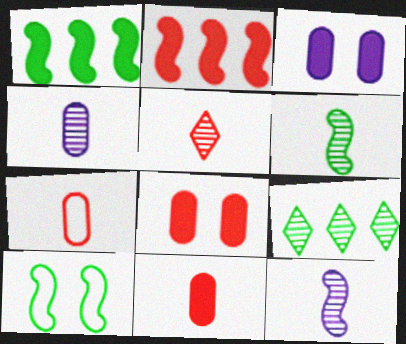[[1, 6, 10], 
[2, 10, 12], 
[4, 5, 6]]